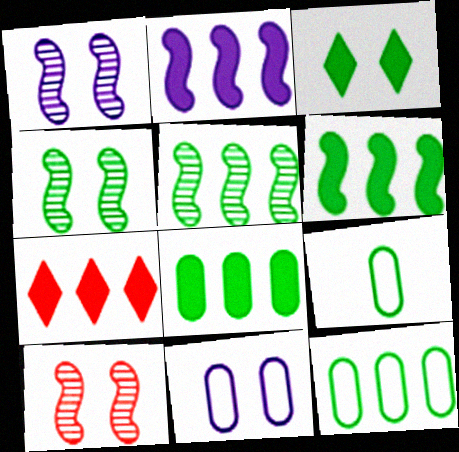[[1, 4, 10], 
[1, 7, 9], 
[2, 7, 8], 
[3, 5, 9], 
[3, 10, 11]]